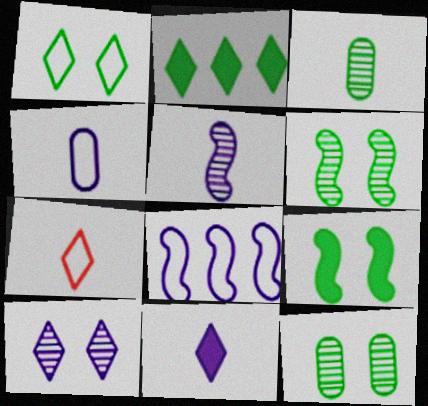[[1, 9, 12], 
[2, 7, 10], 
[4, 5, 11]]